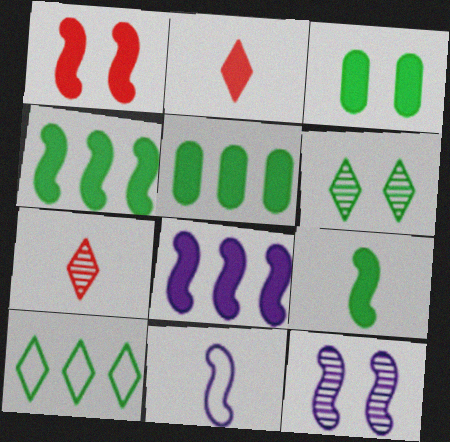[[1, 8, 9], 
[2, 3, 8], 
[8, 11, 12]]